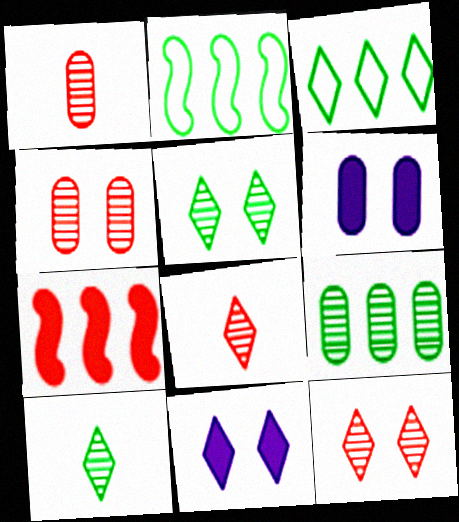[[1, 2, 11], 
[2, 6, 8], 
[3, 8, 11]]